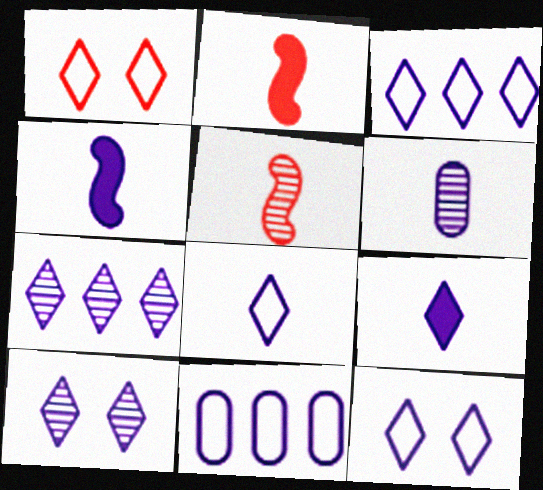[[3, 8, 12], 
[3, 9, 10], 
[4, 6, 8], 
[4, 10, 11], 
[7, 9, 12]]